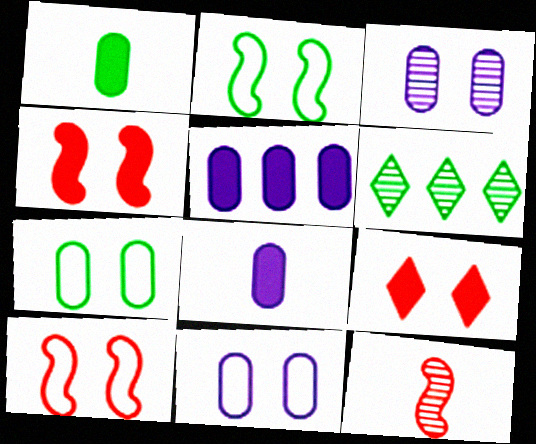[[1, 2, 6], 
[2, 3, 9], 
[3, 6, 12], 
[6, 8, 10]]